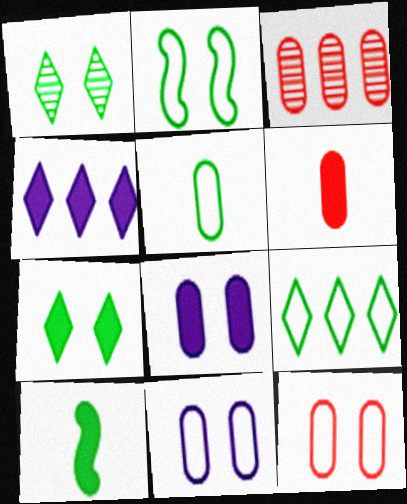[[2, 5, 9], 
[3, 5, 8], 
[3, 6, 12]]